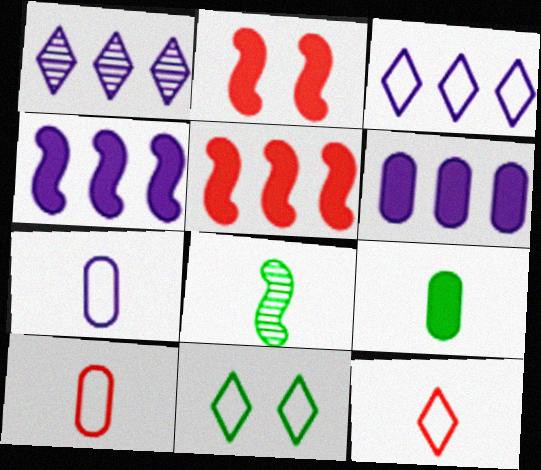[[3, 11, 12]]